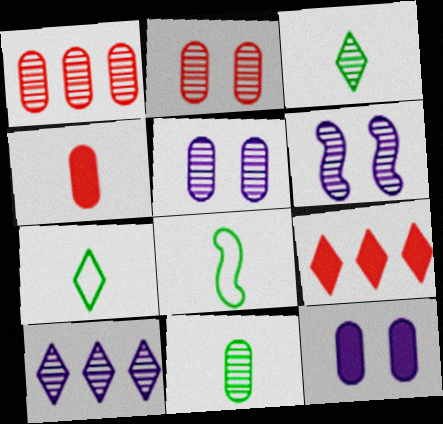[[1, 3, 6], 
[1, 5, 11], 
[5, 8, 9]]